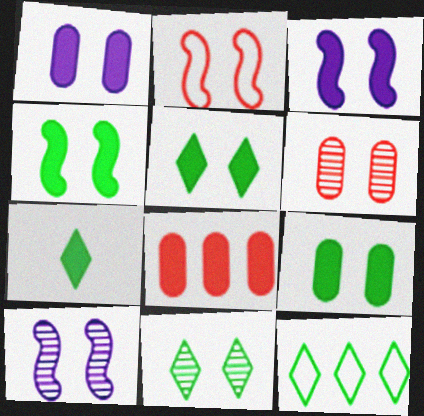[[1, 2, 11], 
[2, 4, 10], 
[3, 7, 8], 
[4, 5, 9], 
[6, 10, 11], 
[7, 11, 12]]